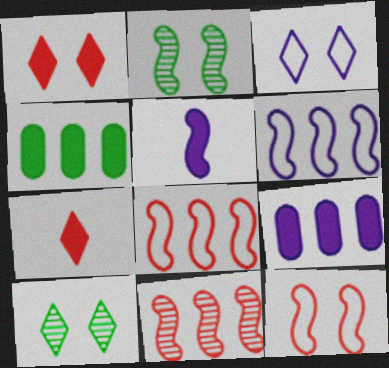[[1, 3, 10], 
[1, 4, 5], 
[2, 5, 8]]